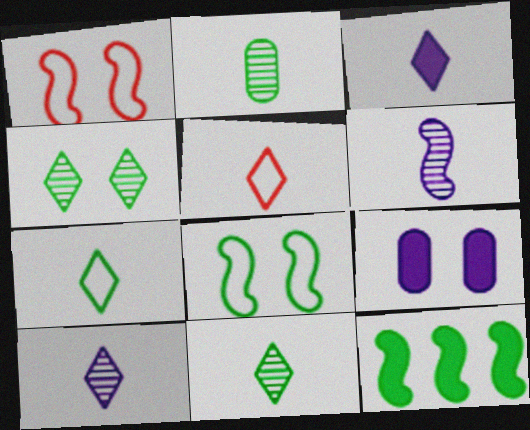[[1, 4, 9], 
[1, 6, 12], 
[3, 5, 11]]